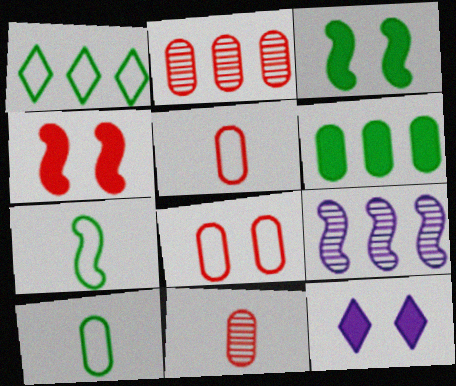[[2, 7, 12], 
[4, 7, 9]]